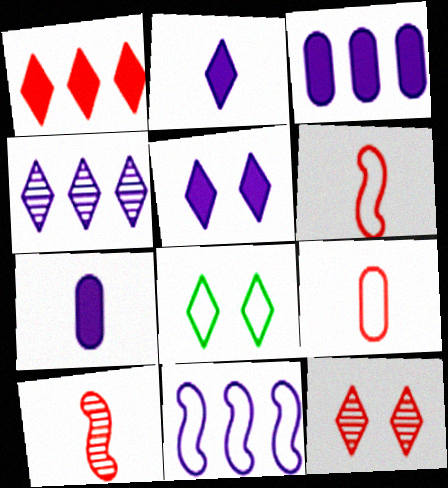[[3, 4, 11], 
[3, 8, 10], 
[5, 8, 12], 
[8, 9, 11]]